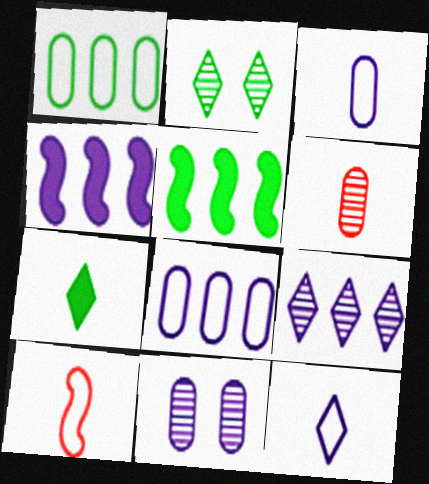[[4, 8, 9], 
[4, 11, 12]]